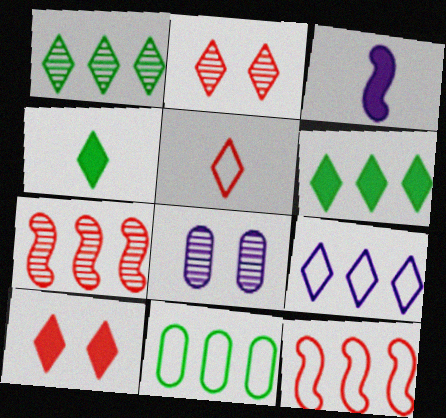[[2, 3, 11], 
[2, 4, 9], 
[3, 8, 9], 
[4, 8, 12], 
[9, 11, 12]]